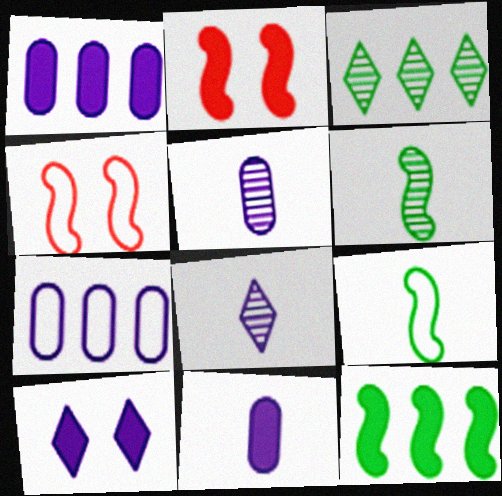[[3, 4, 11]]